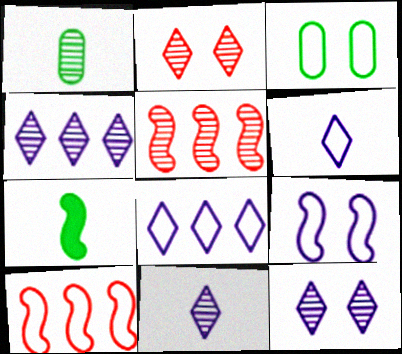[[1, 5, 12], 
[3, 6, 10], 
[4, 11, 12], 
[5, 7, 9]]